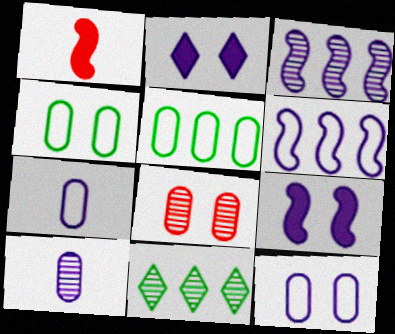[[1, 11, 12], 
[2, 3, 7], 
[2, 6, 10]]